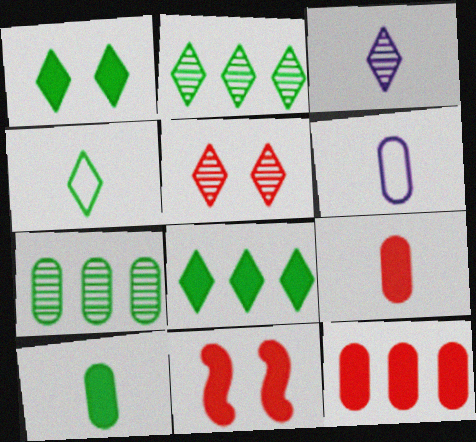[[1, 2, 4], 
[2, 3, 5], 
[2, 6, 11]]